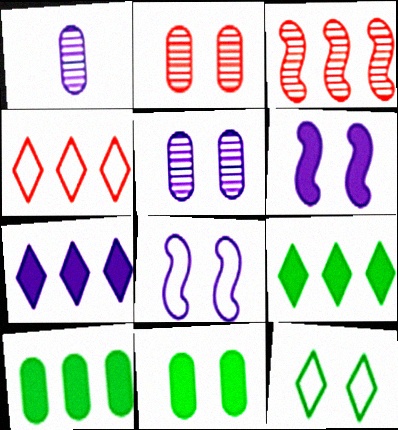[[1, 7, 8], 
[2, 6, 12]]